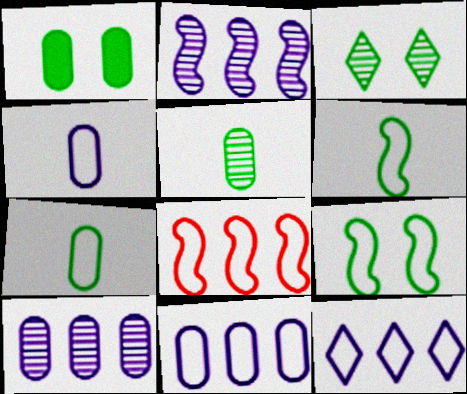[[1, 3, 9]]